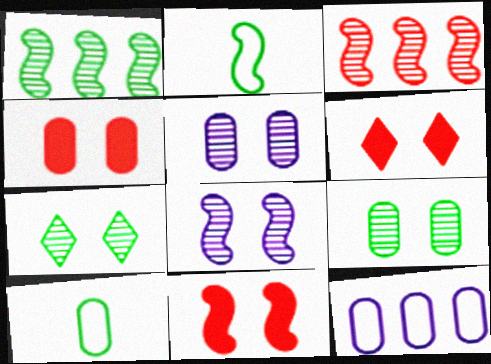[[4, 6, 11]]